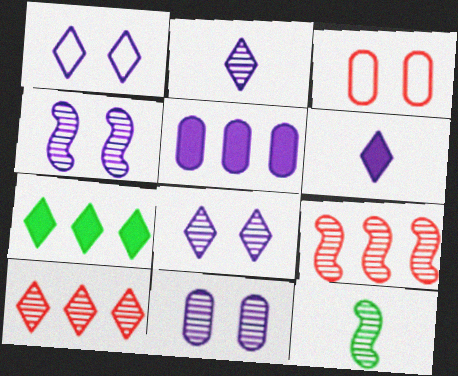[[4, 8, 11], 
[4, 9, 12], 
[10, 11, 12]]